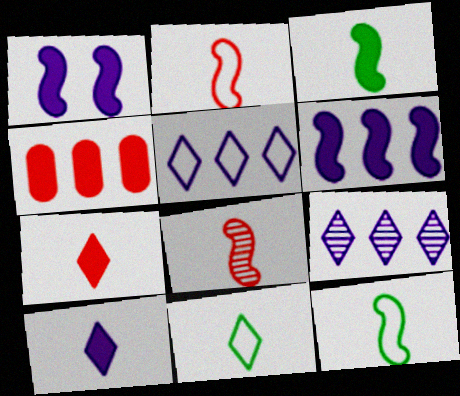[]